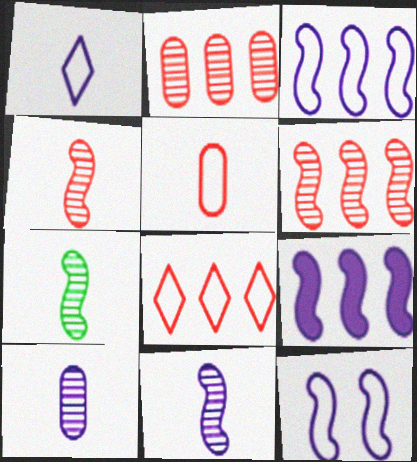[[4, 7, 11], 
[9, 11, 12]]